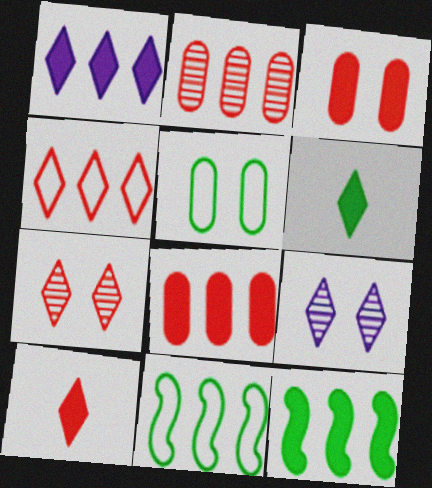[[1, 2, 11], 
[1, 8, 12], 
[4, 6, 9], 
[4, 7, 10]]